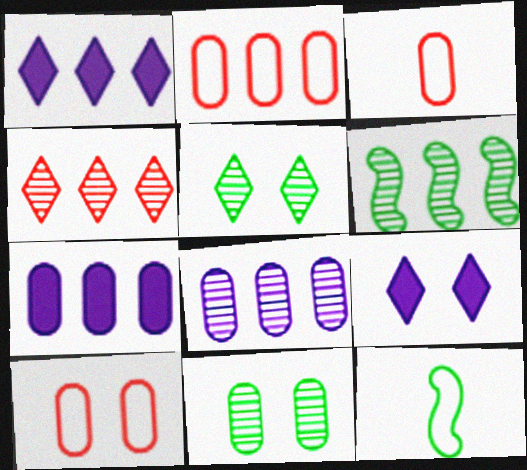[[1, 2, 6], 
[2, 3, 10], 
[3, 6, 9], 
[3, 7, 11], 
[4, 6, 8]]